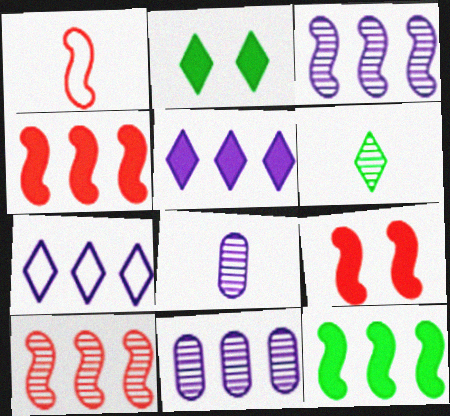[[1, 2, 11], 
[1, 9, 10]]